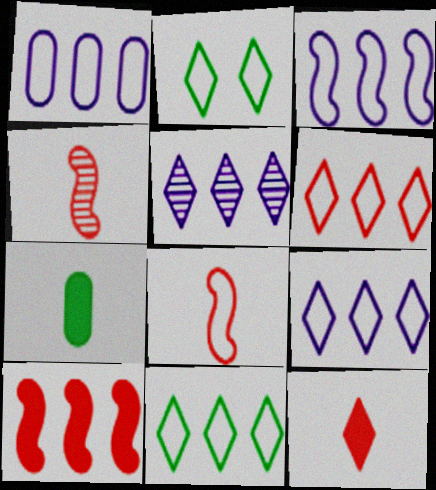[[1, 2, 8], 
[1, 3, 9], 
[2, 5, 12], 
[6, 9, 11]]